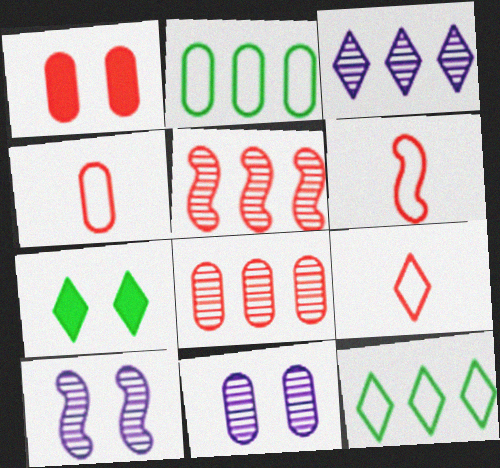[[1, 4, 8], 
[1, 5, 9], 
[3, 7, 9], 
[4, 6, 9]]